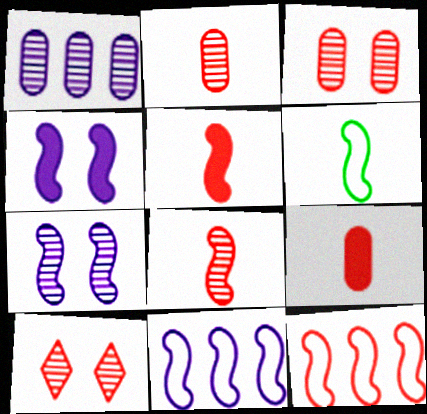[[9, 10, 12]]